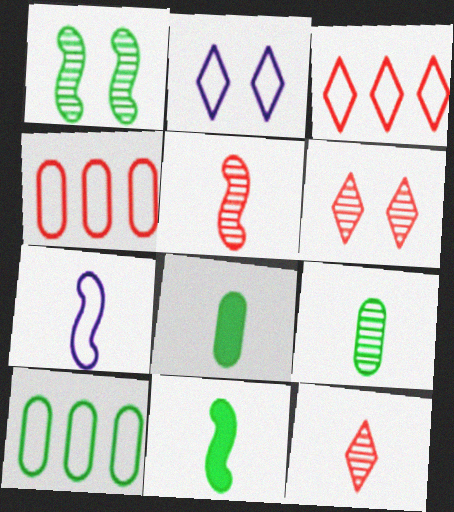[[5, 7, 11], 
[7, 8, 12]]